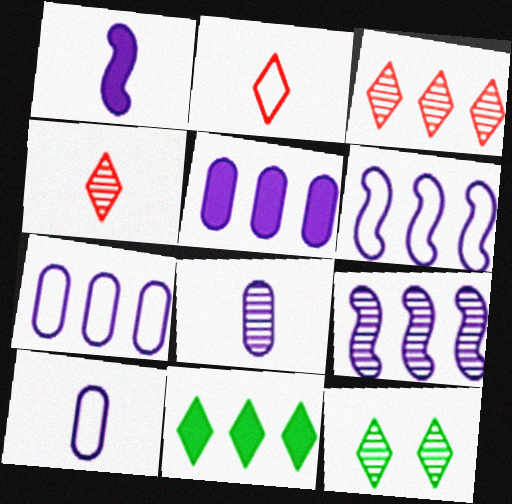[]